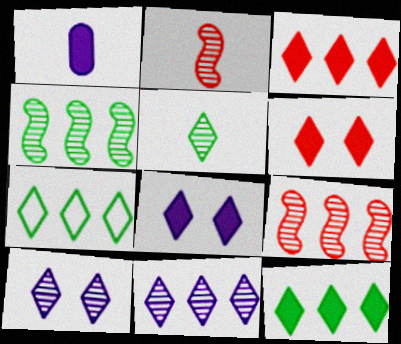[[3, 7, 11]]